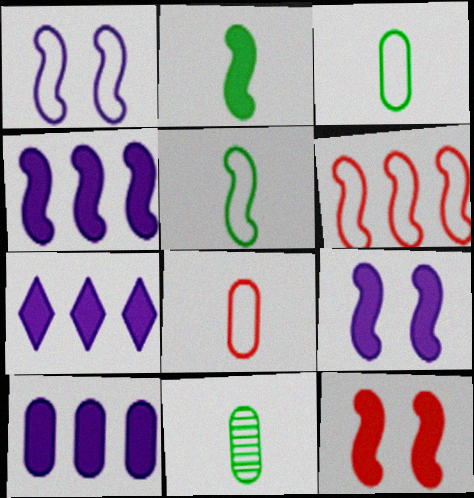[[1, 5, 6], 
[2, 4, 12], 
[4, 7, 10]]